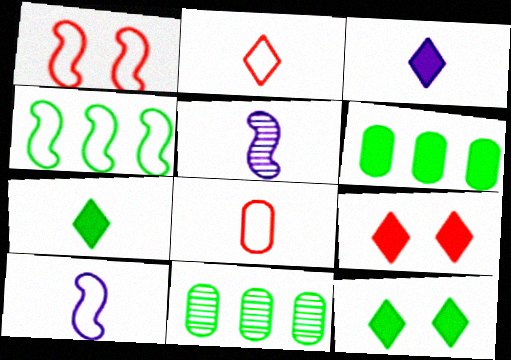[[1, 3, 11], 
[1, 4, 10], 
[5, 7, 8], 
[9, 10, 11]]